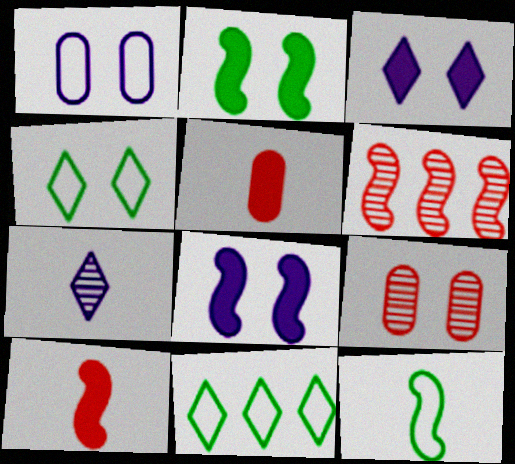[[4, 8, 9], 
[5, 7, 12], 
[6, 8, 12]]